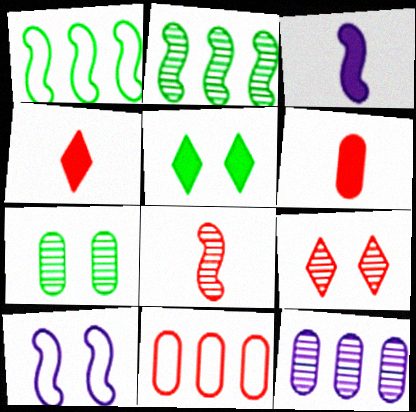[]